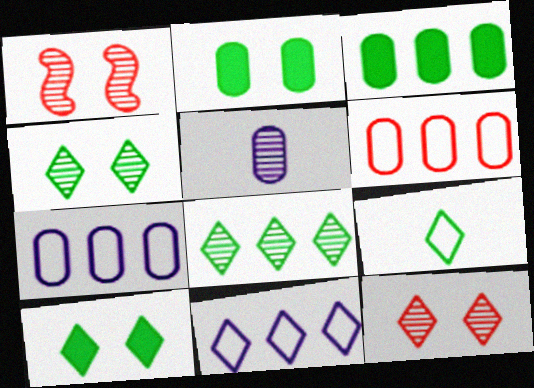[[1, 5, 8], 
[2, 5, 6], 
[8, 9, 10]]